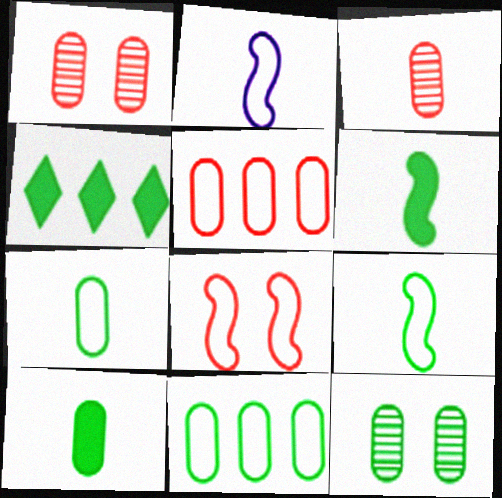[[1, 2, 4], 
[4, 9, 12], 
[10, 11, 12]]